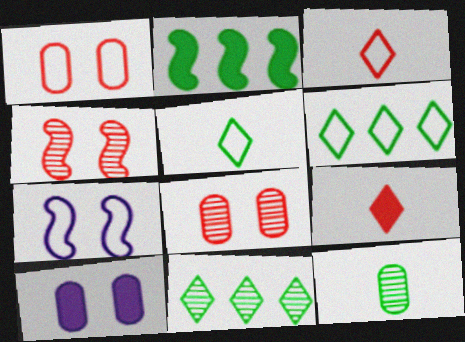[[2, 9, 10]]